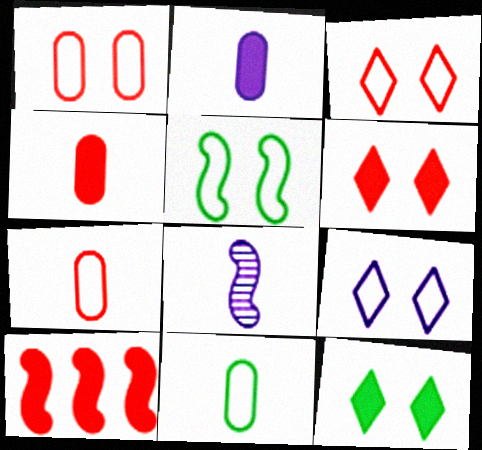[[1, 5, 9], 
[2, 10, 12], 
[4, 6, 10], 
[5, 8, 10]]